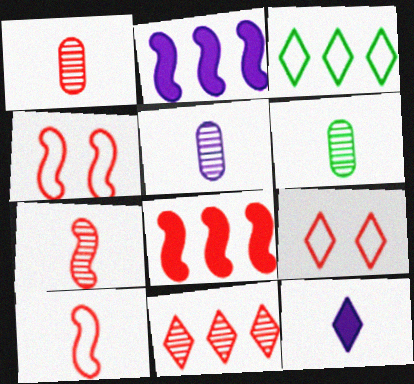[[1, 5, 6], 
[1, 8, 9], 
[2, 6, 9], 
[4, 7, 8], 
[6, 10, 12]]